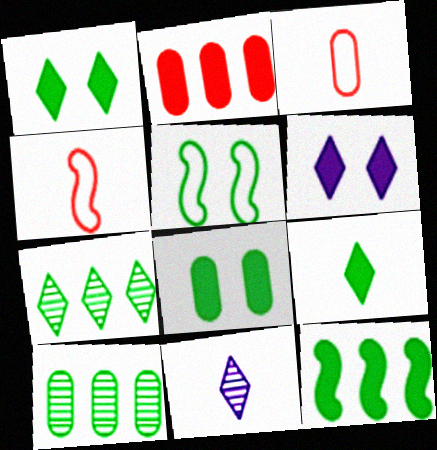[[2, 5, 11], 
[4, 6, 10], 
[5, 9, 10], 
[8, 9, 12]]